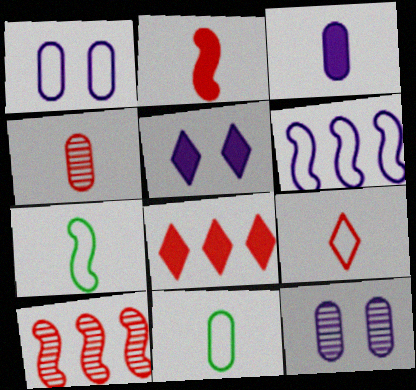[[2, 4, 9], 
[3, 4, 11], 
[5, 10, 11], 
[7, 8, 12]]